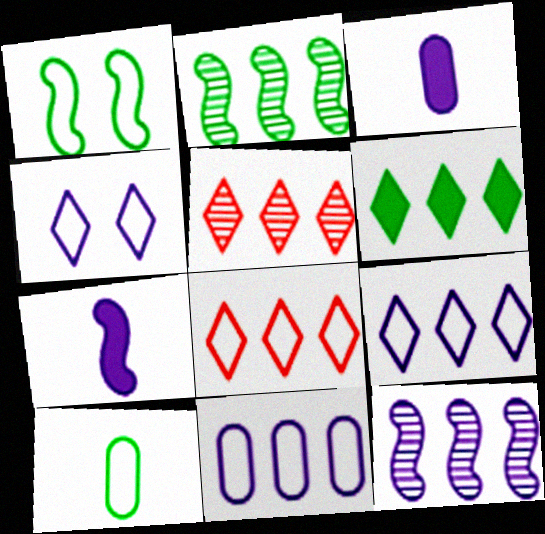[[1, 3, 5], 
[3, 4, 12], 
[5, 6, 9]]